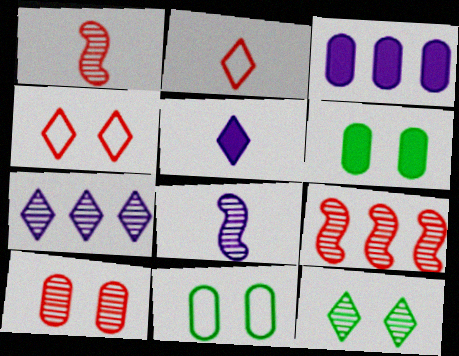[[5, 9, 11]]